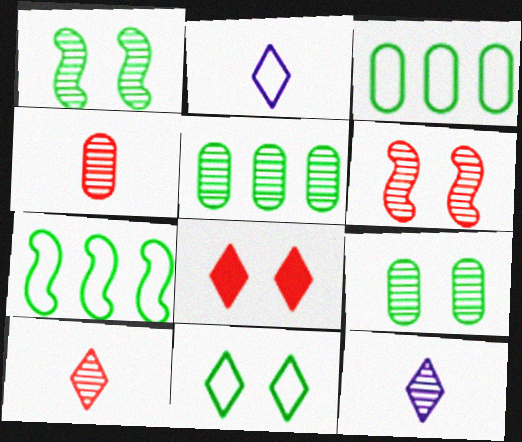[[5, 6, 12]]